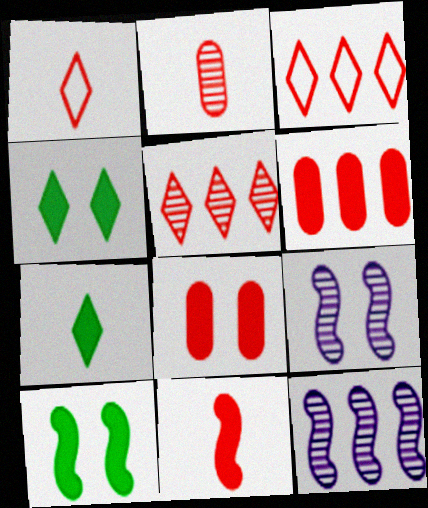[[1, 2, 11]]